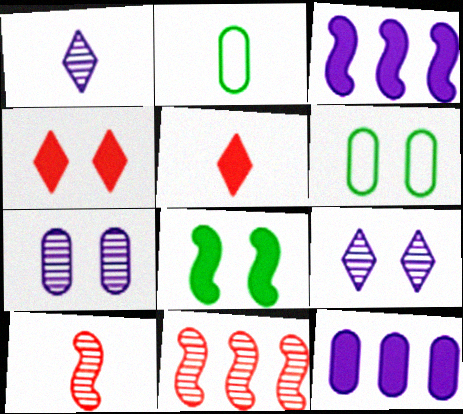[[5, 8, 12]]